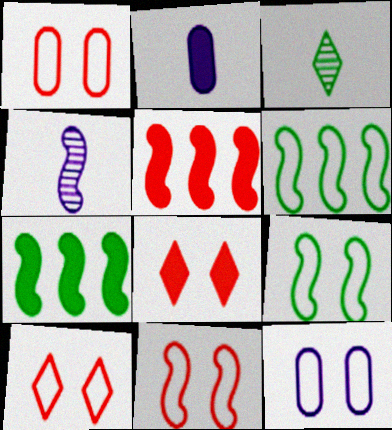[[1, 10, 11], 
[2, 7, 8], 
[3, 5, 12], 
[4, 5, 9], 
[4, 7, 11], 
[9, 10, 12]]